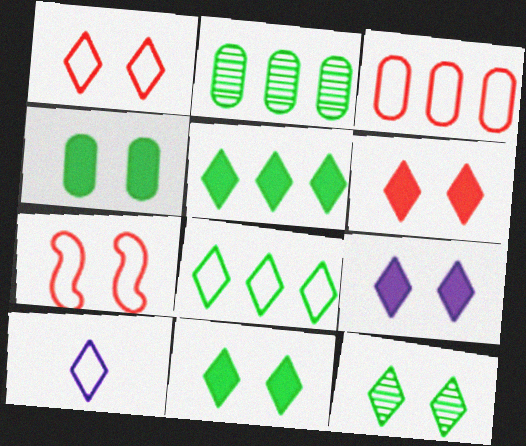[[1, 8, 10], 
[1, 9, 12], 
[6, 9, 11]]